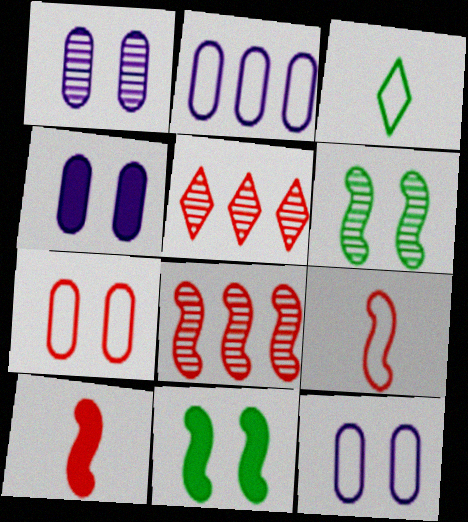[[1, 4, 12], 
[3, 4, 8], 
[5, 7, 10]]